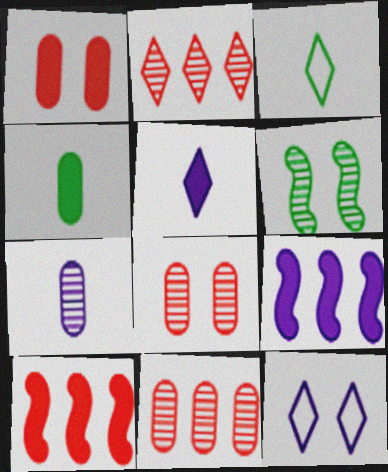[[1, 6, 12], 
[2, 6, 7], 
[3, 8, 9], 
[7, 9, 12]]